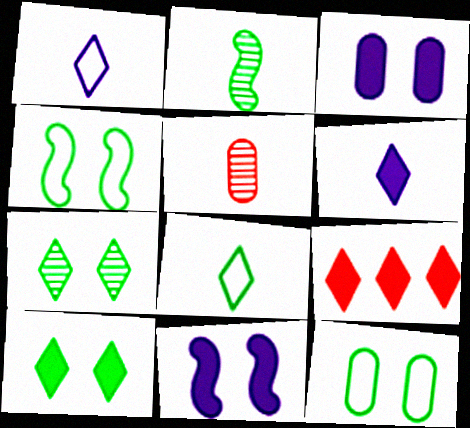[[1, 7, 9], 
[6, 9, 10]]